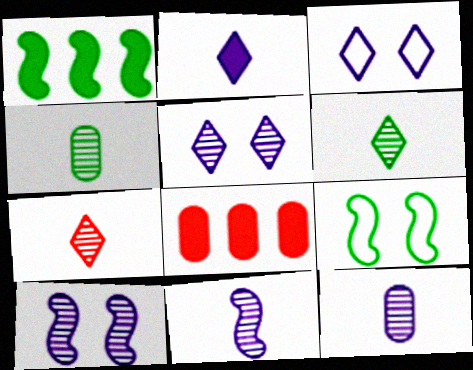[[4, 7, 11]]